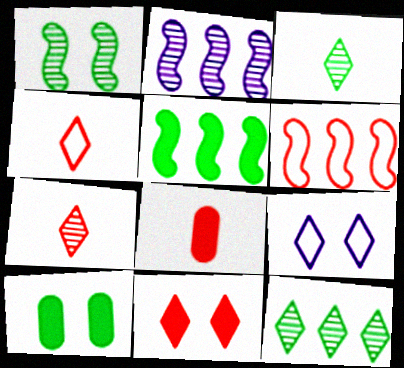[[2, 4, 10], 
[2, 5, 6]]